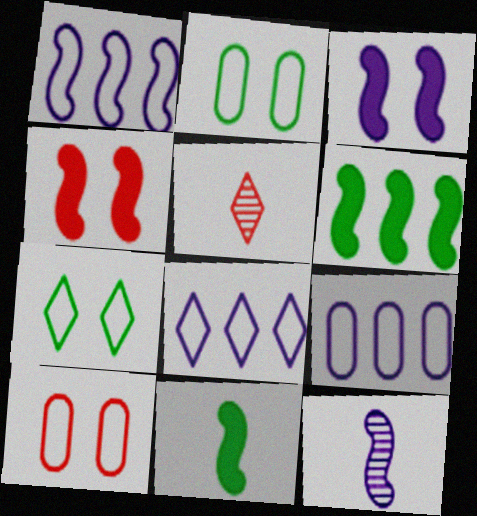[[1, 3, 12], 
[1, 8, 9]]